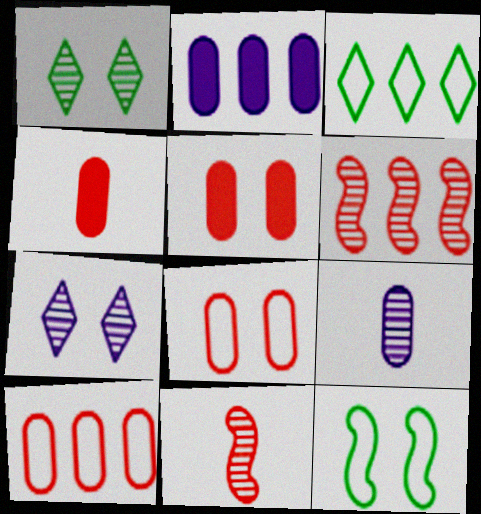[[1, 6, 9], 
[2, 3, 6], 
[5, 7, 12]]